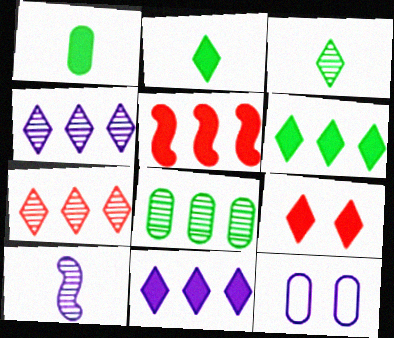[[2, 9, 11], 
[3, 5, 12], 
[10, 11, 12]]